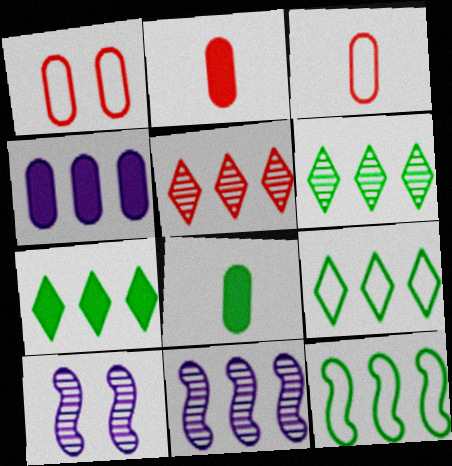[[2, 9, 10], 
[3, 7, 10], 
[4, 5, 12], 
[6, 7, 9]]